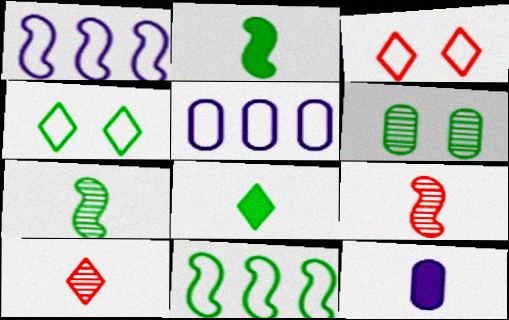[[6, 8, 11]]